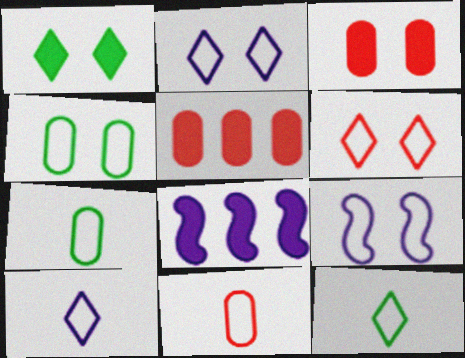[[4, 6, 9]]